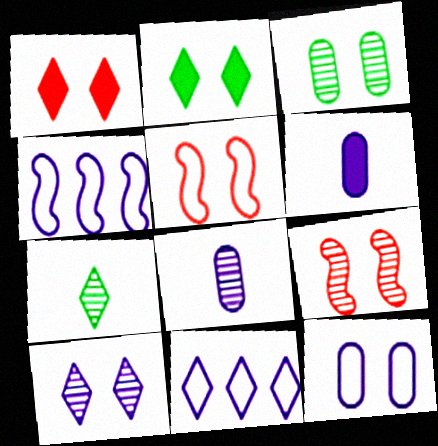[[1, 7, 11], 
[2, 9, 12], 
[3, 9, 10], 
[4, 6, 10]]